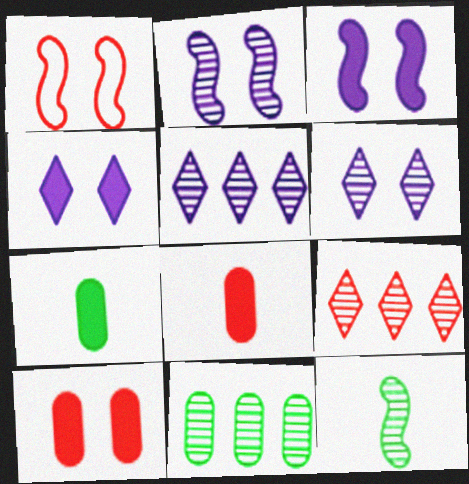[[1, 5, 7], 
[1, 8, 9]]